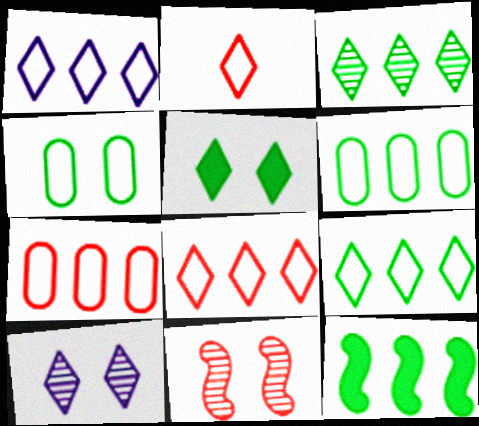[[1, 8, 9], 
[3, 6, 12]]